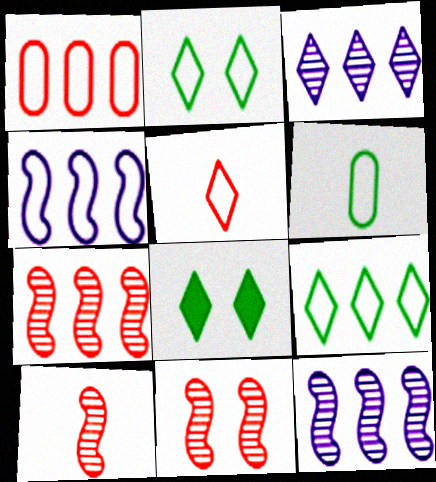[[1, 4, 9], 
[3, 5, 8], 
[7, 10, 11]]